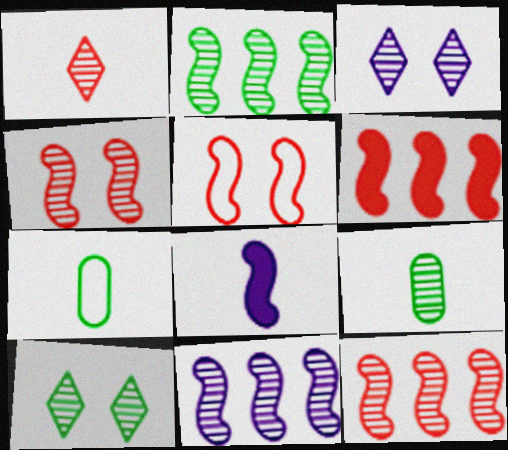[[1, 7, 8], 
[2, 5, 8], 
[2, 9, 10], 
[2, 11, 12], 
[3, 6, 7], 
[3, 9, 12]]